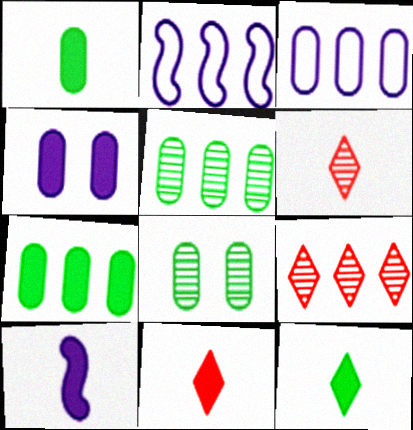[[1, 10, 11], 
[2, 7, 9], 
[2, 8, 11]]